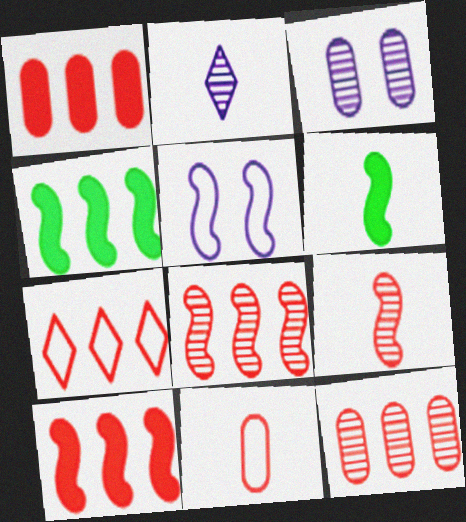[[1, 7, 8], 
[2, 6, 11], 
[3, 6, 7], 
[4, 5, 9], 
[5, 6, 8], 
[7, 10, 12]]